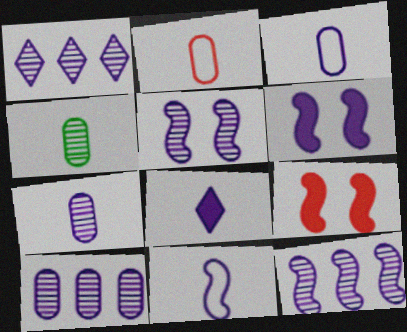[[1, 3, 6], 
[1, 5, 7], 
[1, 10, 12], 
[6, 11, 12], 
[7, 8, 11]]